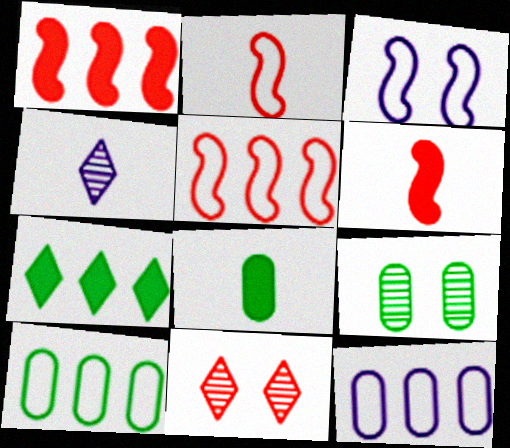[[2, 4, 8], 
[8, 9, 10]]